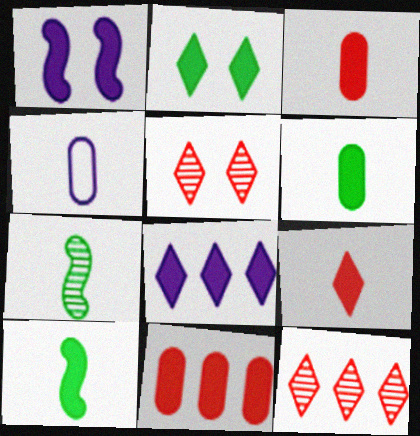[[2, 8, 9], 
[4, 7, 9]]